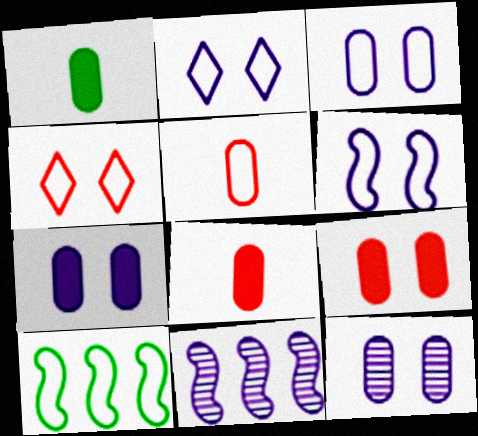[[1, 4, 11], 
[2, 3, 6], 
[2, 5, 10], 
[3, 7, 12]]